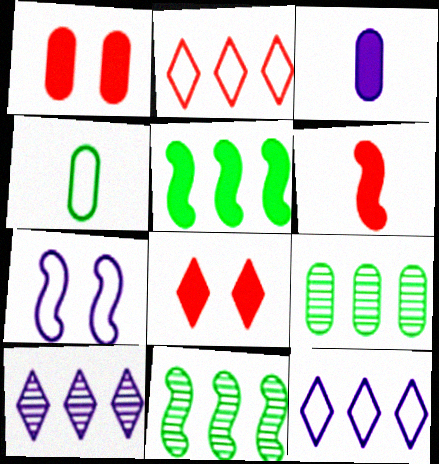[[2, 4, 7], 
[3, 5, 8], 
[3, 7, 10], 
[6, 7, 11]]